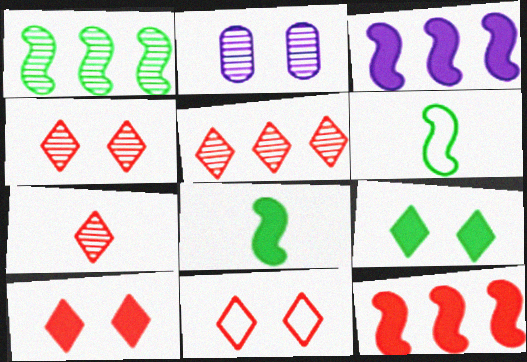[[1, 2, 7], 
[4, 5, 7], 
[4, 10, 11]]